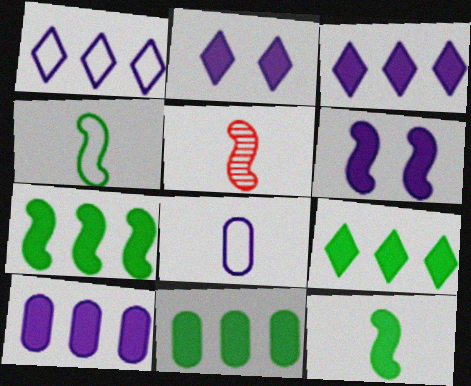[[7, 9, 11]]